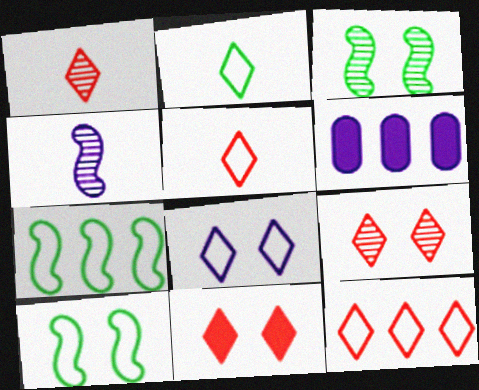[[1, 6, 10], 
[1, 11, 12], 
[2, 8, 12], 
[3, 5, 6], 
[4, 6, 8]]